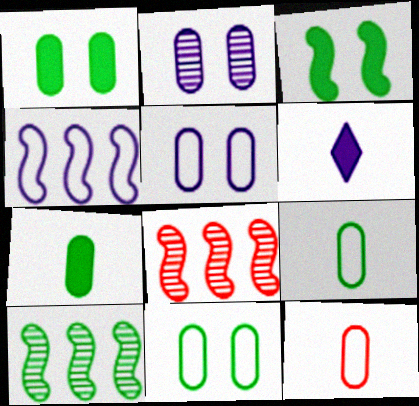[[2, 4, 6], 
[6, 8, 11]]